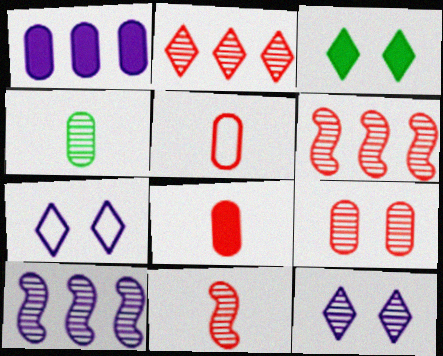[[2, 9, 11], 
[3, 5, 10], 
[4, 6, 12]]